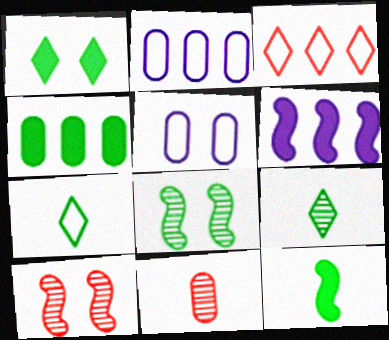[[1, 4, 12], 
[1, 5, 10], 
[4, 5, 11], 
[4, 7, 8]]